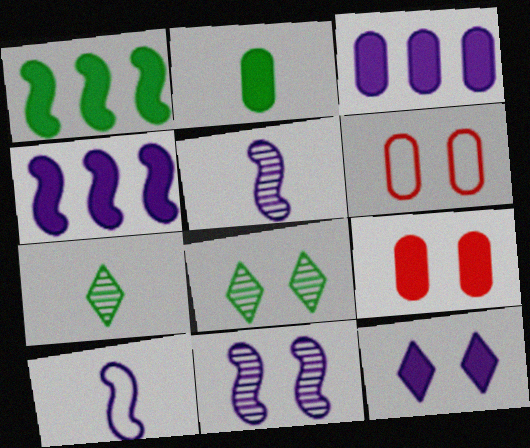[[2, 3, 9], 
[4, 6, 7], 
[4, 10, 11]]